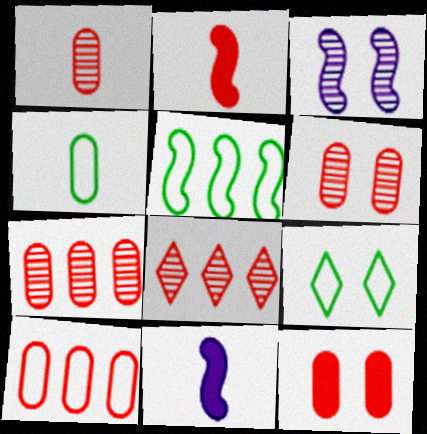[[1, 6, 7], 
[1, 10, 12], 
[2, 3, 5], 
[3, 9, 12], 
[4, 5, 9], 
[7, 9, 11]]